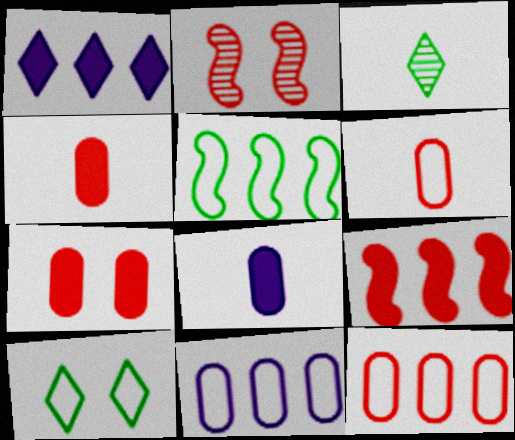[]